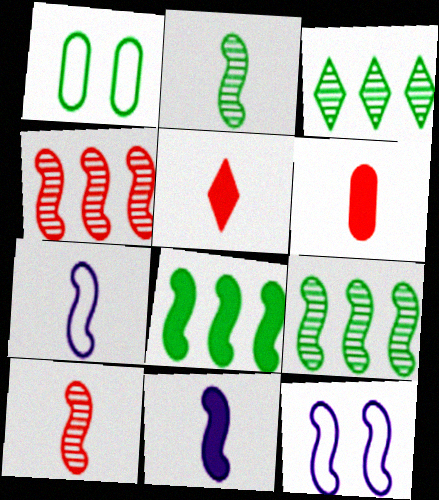[[3, 6, 12], 
[8, 10, 12]]